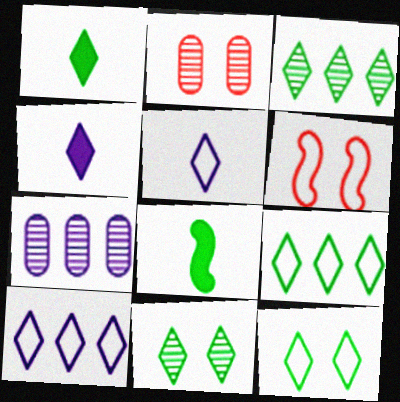[[1, 3, 12], 
[1, 6, 7], 
[1, 9, 11], 
[2, 8, 10]]